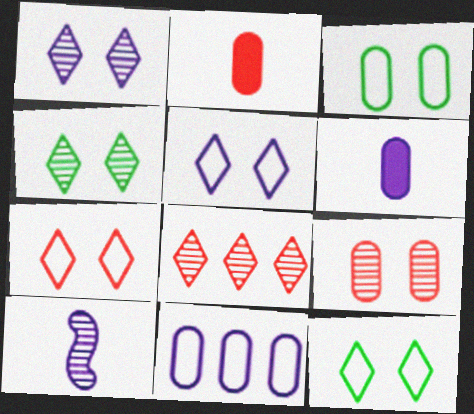[[5, 7, 12]]